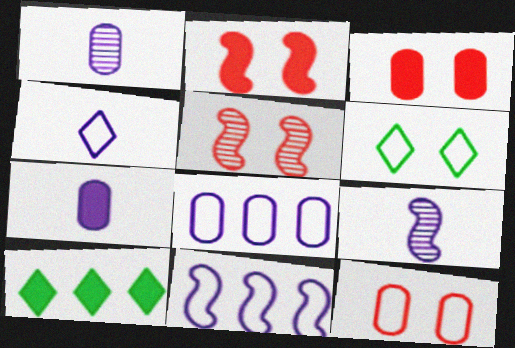[[2, 7, 10], 
[4, 7, 9], 
[9, 10, 12]]